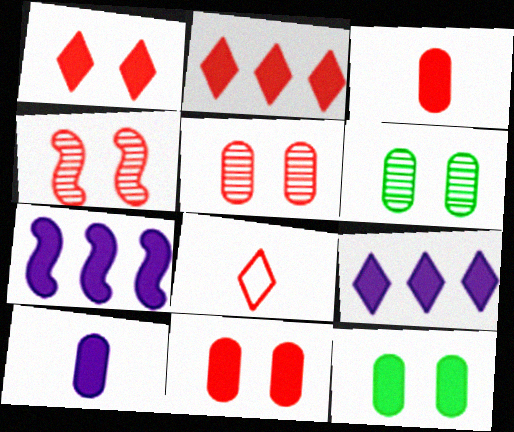[[6, 7, 8]]